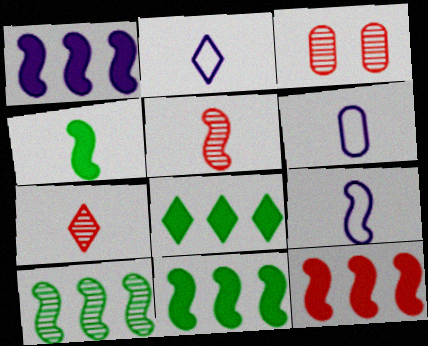[[1, 11, 12], 
[2, 3, 11], 
[2, 6, 9], 
[3, 8, 9], 
[4, 5, 9], 
[4, 6, 7]]